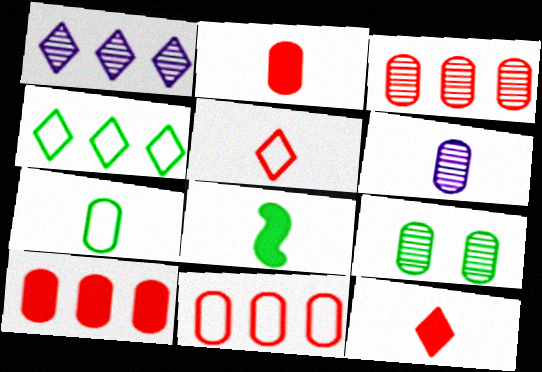[[2, 6, 7], 
[3, 6, 9], 
[3, 10, 11], 
[4, 8, 9], 
[5, 6, 8]]